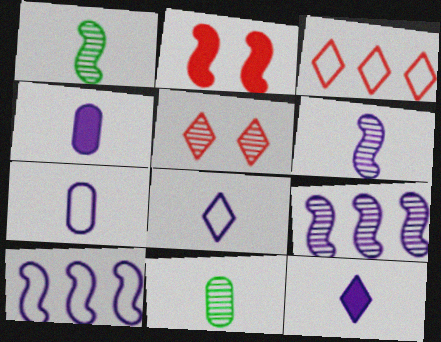[[1, 2, 10], 
[4, 6, 8], 
[5, 9, 11], 
[6, 7, 12]]